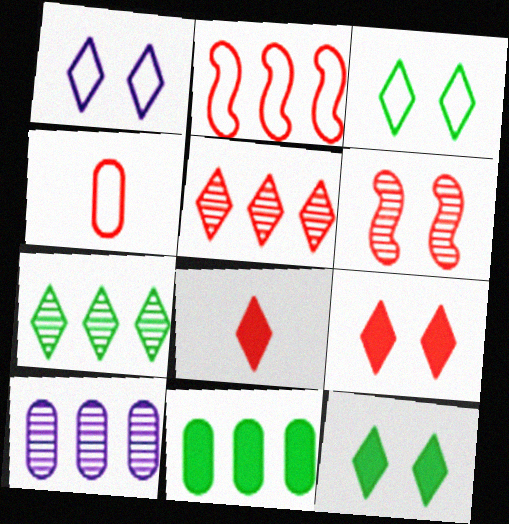[[1, 7, 8]]